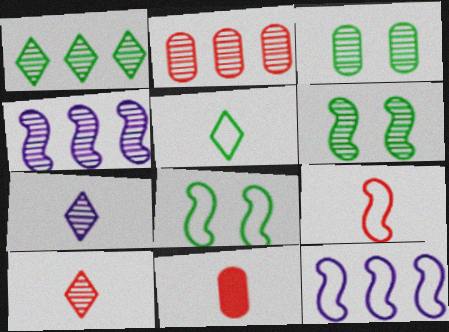[[1, 2, 4], 
[2, 6, 7], 
[3, 4, 10], 
[8, 9, 12], 
[9, 10, 11]]